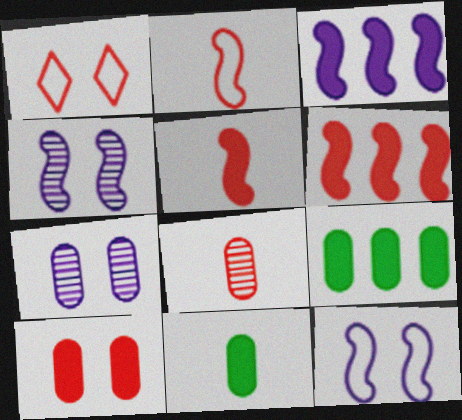[[1, 6, 8]]